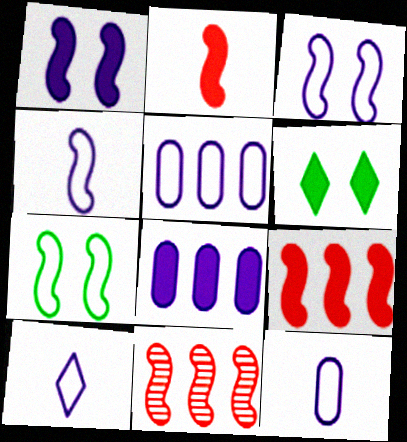[[2, 6, 8], 
[3, 5, 10], 
[4, 10, 12], 
[6, 11, 12]]